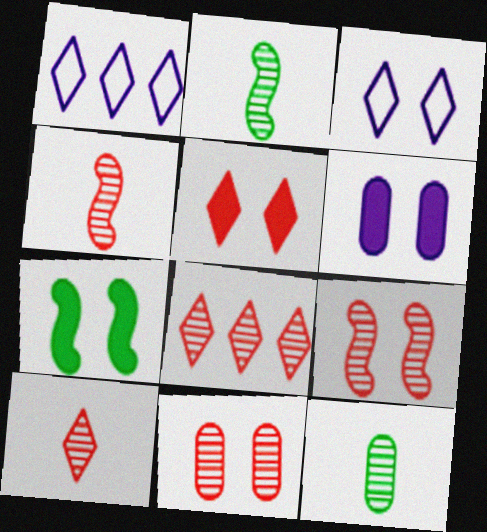[[3, 7, 11], 
[4, 8, 11], 
[5, 6, 7]]